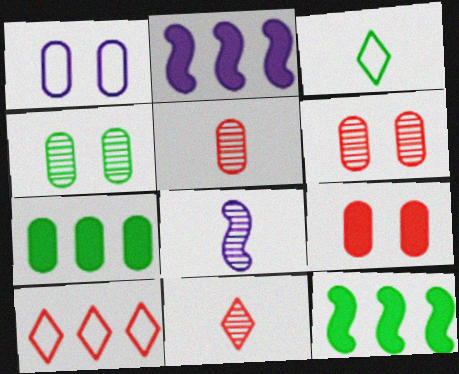[[1, 4, 9], 
[1, 5, 7], 
[1, 11, 12], 
[2, 3, 6], 
[3, 4, 12]]